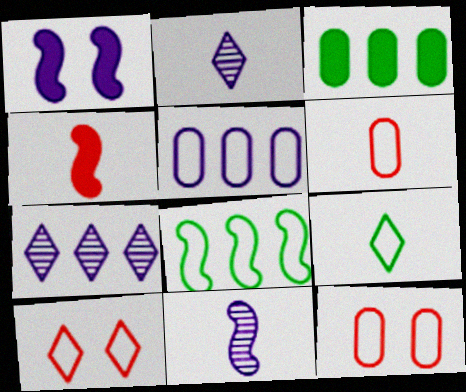[[1, 2, 5], 
[3, 10, 11]]